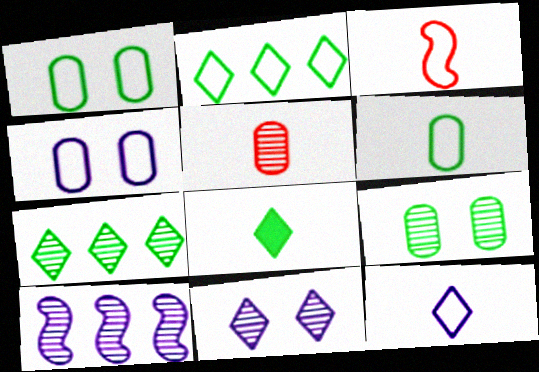[[2, 3, 4], 
[3, 6, 12]]